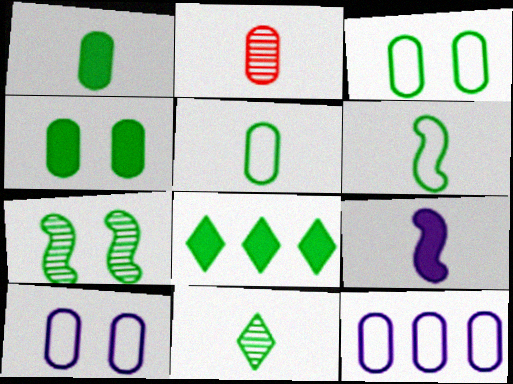[[1, 6, 11], 
[2, 4, 12], 
[5, 7, 8]]